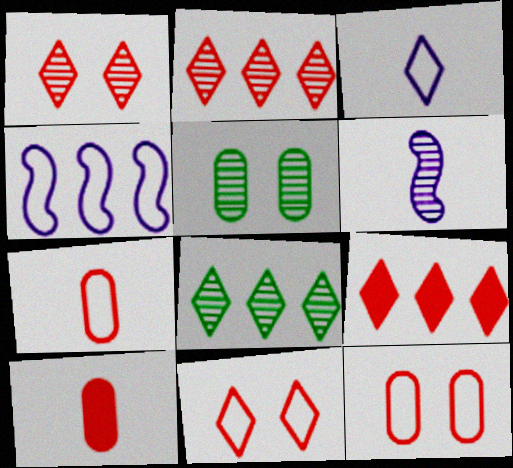[[2, 5, 6]]